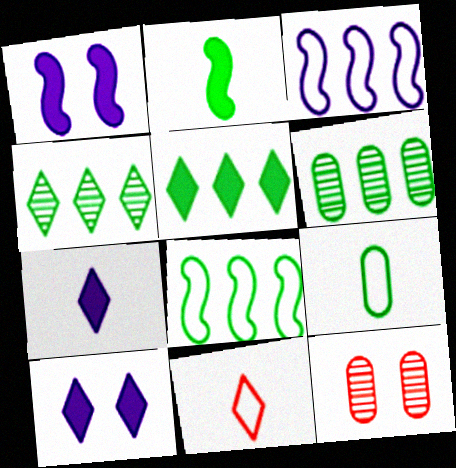[[1, 6, 11], 
[4, 10, 11], 
[5, 6, 8], 
[7, 8, 12]]